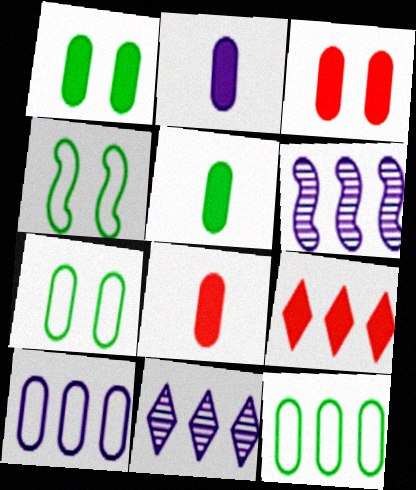[[2, 5, 8], 
[4, 8, 11], 
[6, 9, 12]]